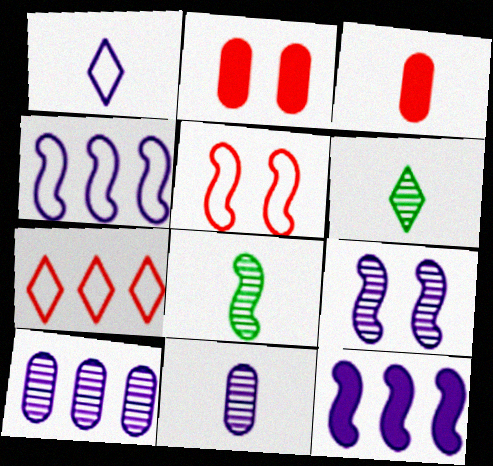[[1, 3, 8], 
[2, 4, 6], 
[5, 8, 12]]